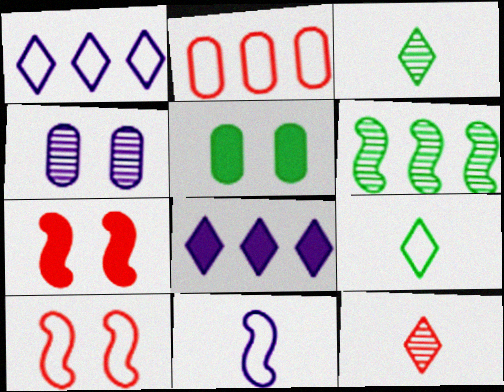[[2, 6, 8], 
[2, 7, 12], 
[4, 6, 12], 
[4, 8, 11], 
[5, 6, 9], 
[6, 7, 11]]